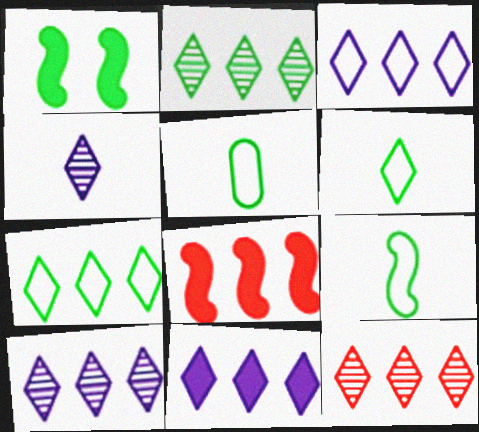[[1, 2, 5], 
[2, 10, 12], 
[3, 10, 11], 
[5, 6, 9], 
[7, 11, 12]]